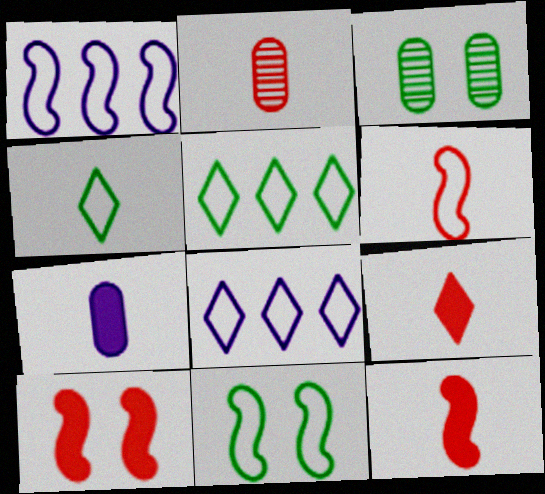[[1, 3, 9], 
[1, 6, 11], 
[2, 6, 9], 
[3, 8, 12]]